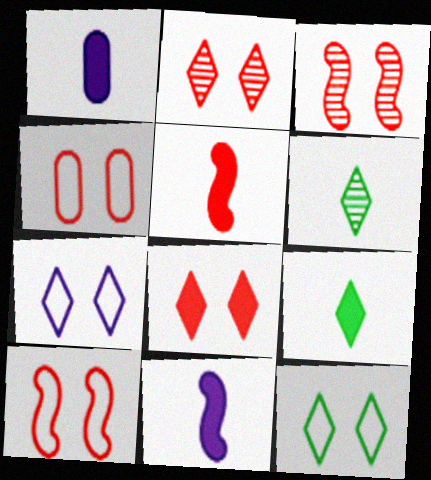[[1, 5, 9], 
[3, 4, 8]]